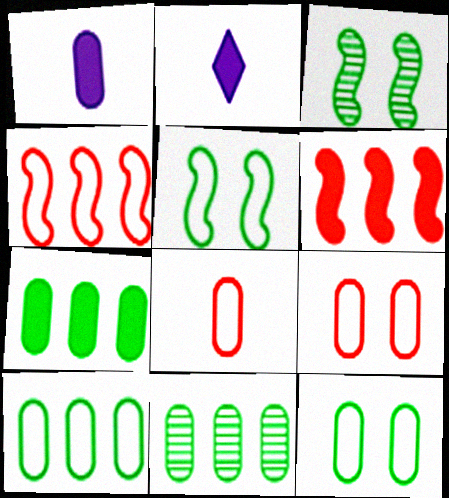[[1, 9, 11], 
[7, 10, 11]]